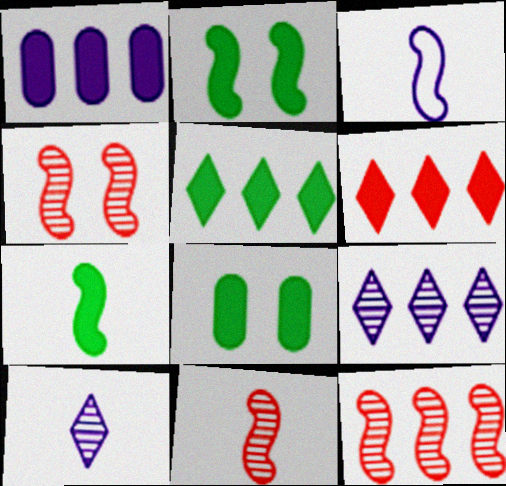[[2, 3, 12], 
[3, 7, 11], 
[4, 11, 12], 
[5, 7, 8]]